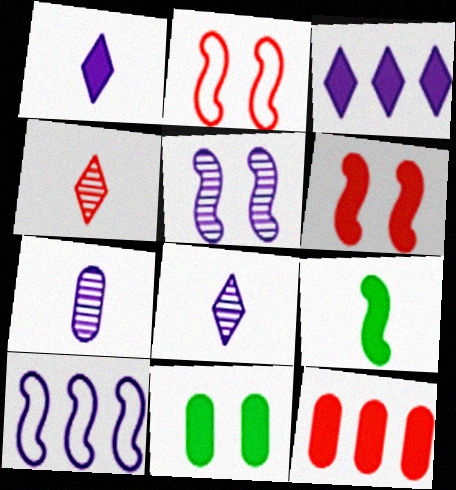[[2, 4, 12], 
[4, 10, 11]]